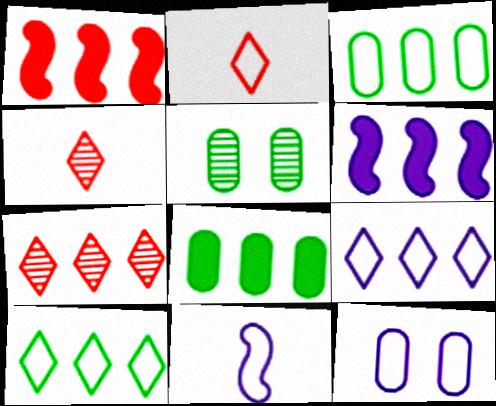[[2, 5, 6], 
[3, 6, 7], 
[9, 11, 12]]